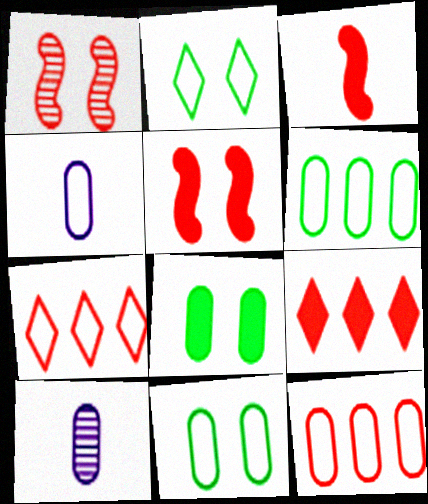[[4, 11, 12], 
[8, 10, 12]]